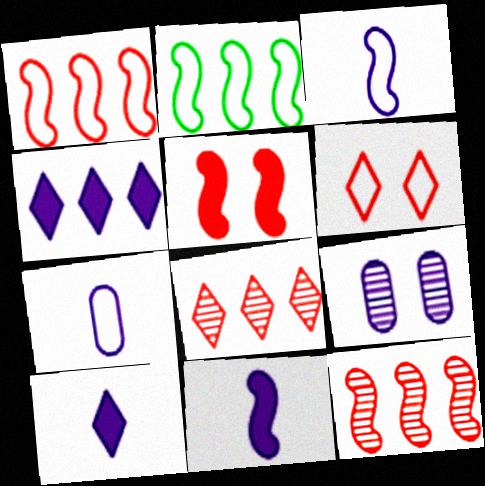[[2, 6, 7], 
[3, 4, 9]]